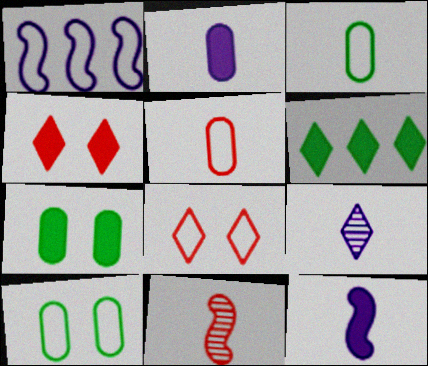[[1, 3, 8], 
[6, 8, 9]]